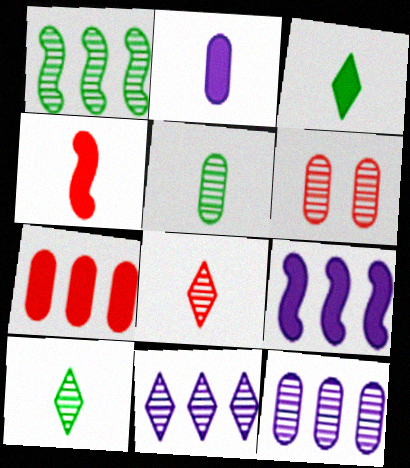[[2, 3, 4], 
[5, 6, 12]]